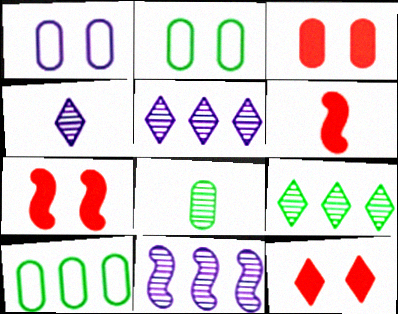[[1, 6, 9], 
[2, 5, 6], 
[3, 7, 12], 
[4, 7, 10]]